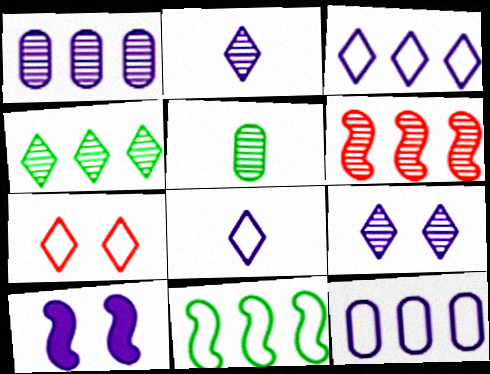[[1, 4, 6], 
[1, 8, 10], 
[2, 10, 12], 
[5, 6, 9]]